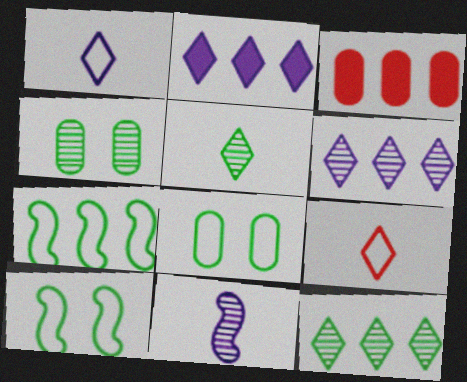[[3, 6, 7]]